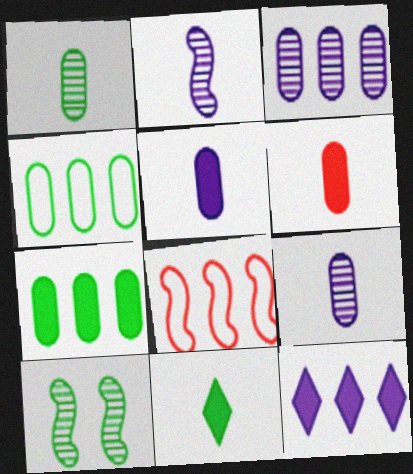[[4, 10, 11]]